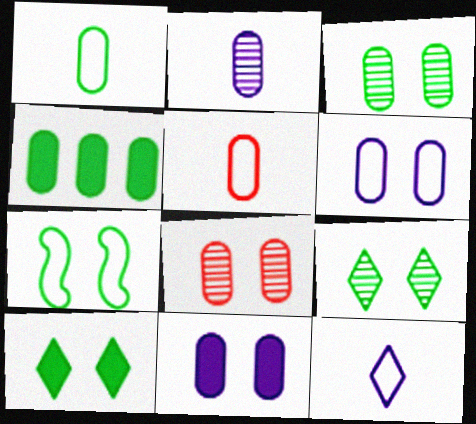[[1, 3, 4], 
[3, 7, 10]]